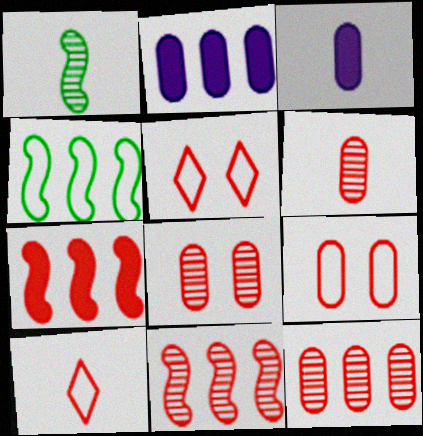[[1, 2, 5], 
[1, 3, 10], 
[5, 6, 7], 
[6, 8, 12], 
[7, 8, 10]]